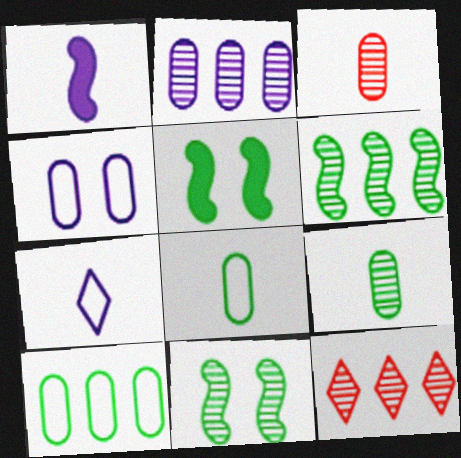[[2, 6, 12]]